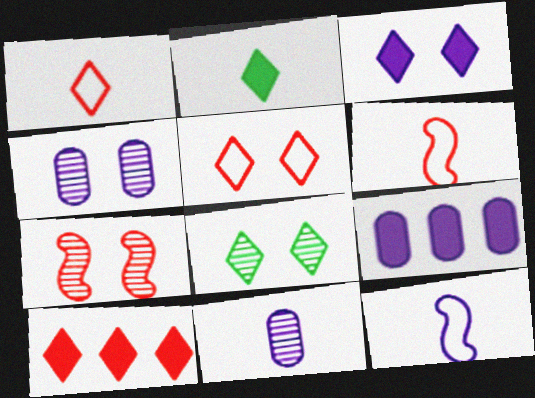[[2, 3, 10], 
[2, 6, 11], 
[3, 5, 8], 
[4, 7, 8], 
[6, 8, 9]]